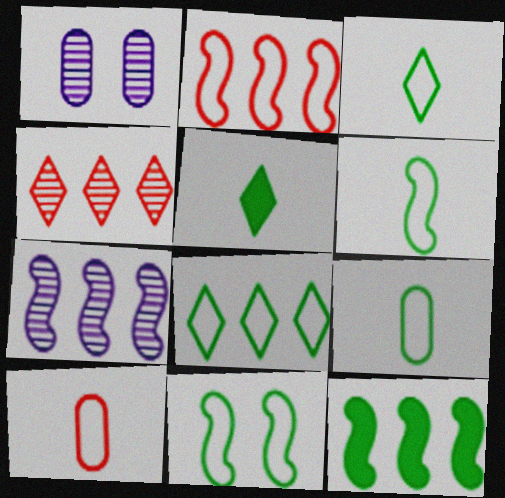[[1, 2, 5], 
[2, 7, 12], 
[3, 6, 9], 
[8, 9, 11]]